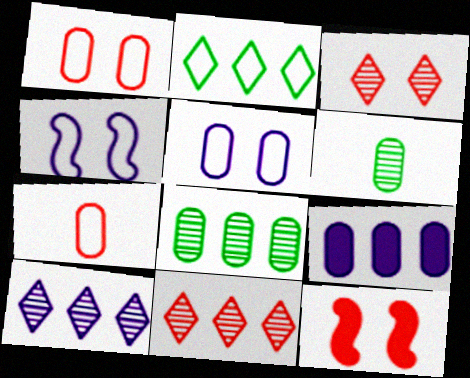[[1, 3, 12], 
[1, 6, 9], 
[2, 4, 7], 
[7, 11, 12]]